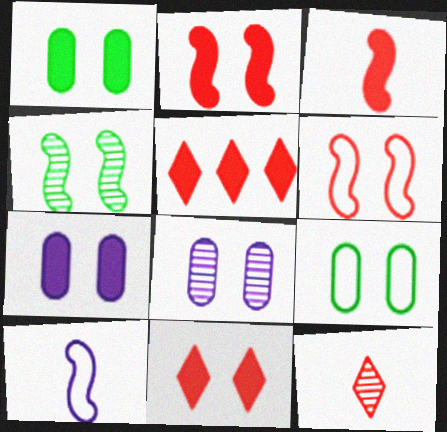[]